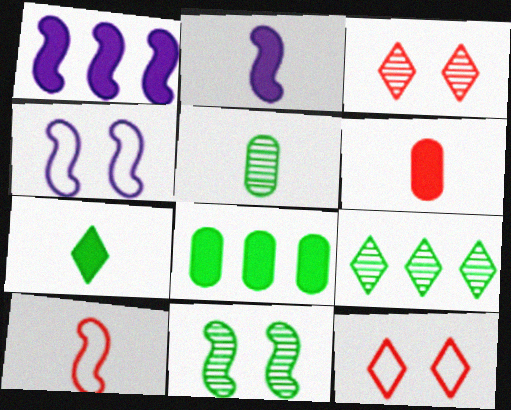[[1, 5, 12], 
[1, 10, 11], 
[2, 6, 7], 
[4, 6, 9], 
[5, 9, 11]]